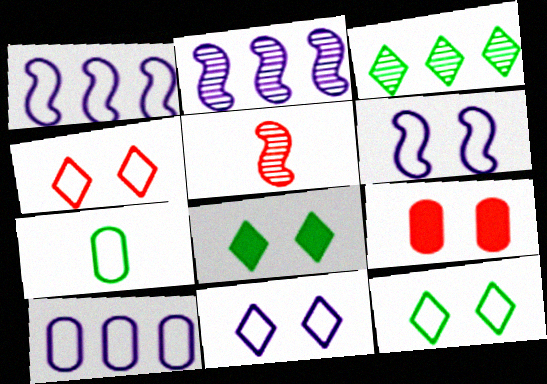[[1, 4, 7], 
[4, 11, 12], 
[5, 8, 10]]